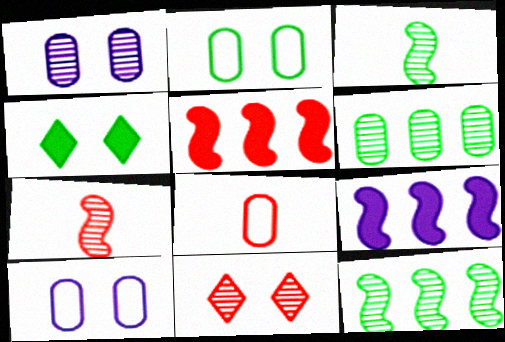[[5, 8, 11]]